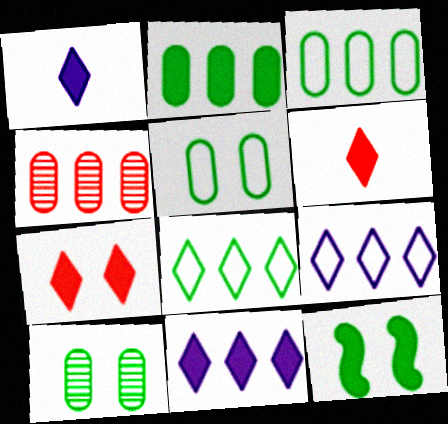[]